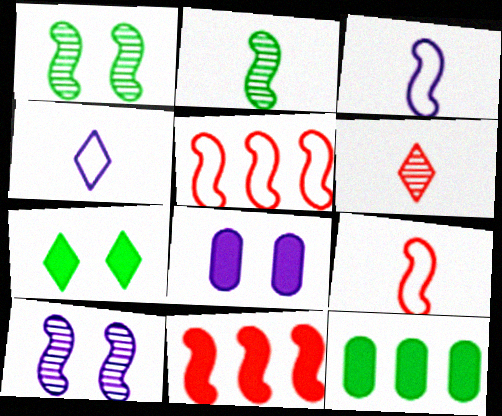[[1, 3, 11]]